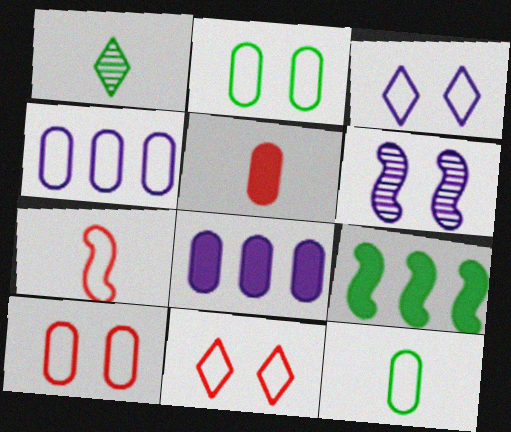[[1, 2, 9], 
[4, 10, 12], 
[6, 7, 9]]